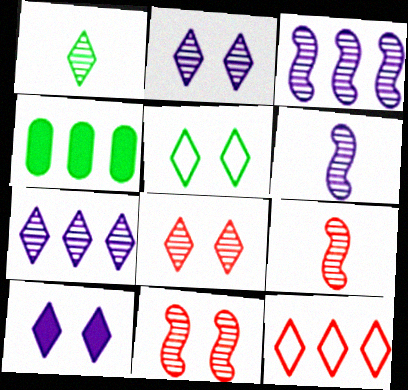[[1, 7, 8], 
[1, 10, 12], 
[3, 4, 12], 
[5, 8, 10]]